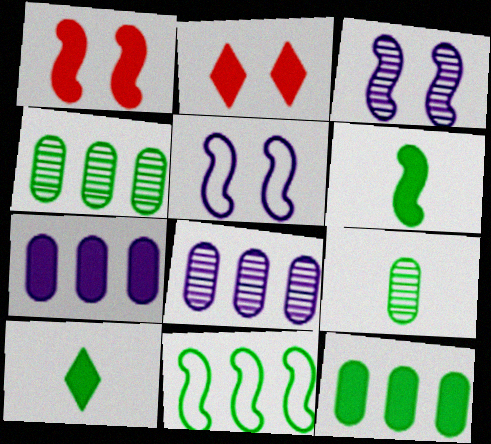[[1, 7, 10], 
[2, 6, 7]]